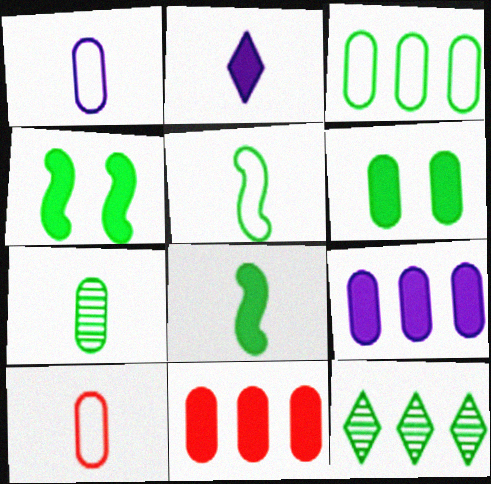[[2, 4, 11], 
[3, 6, 7], 
[5, 6, 12]]